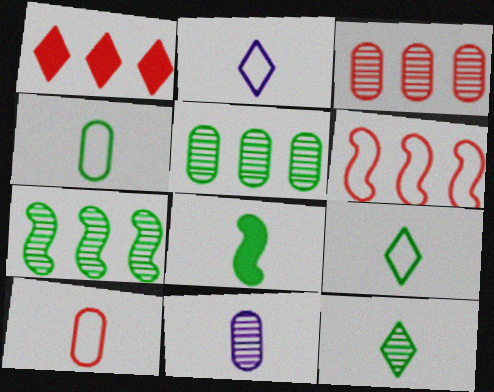[[1, 3, 6], 
[4, 8, 12]]